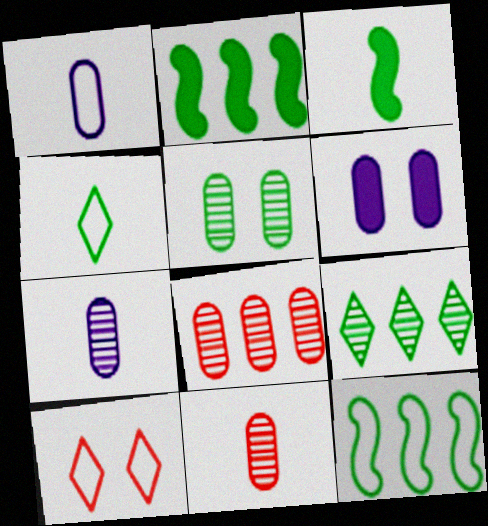[[1, 10, 12], 
[2, 4, 5], 
[2, 7, 10], 
[5, 7, 8]]